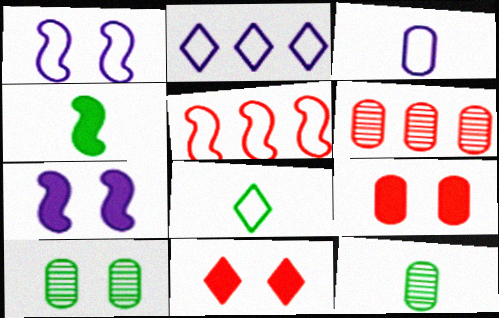[[1, 2, 3], 
[1, 10, 11], 
[4, 8, 12], 
[6, 7, 8]]